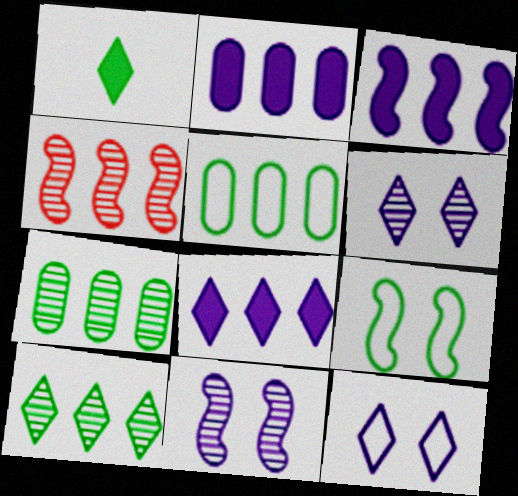[[1, 7, 9], 
[2, 3, 8], 
[4, 5, 8]]